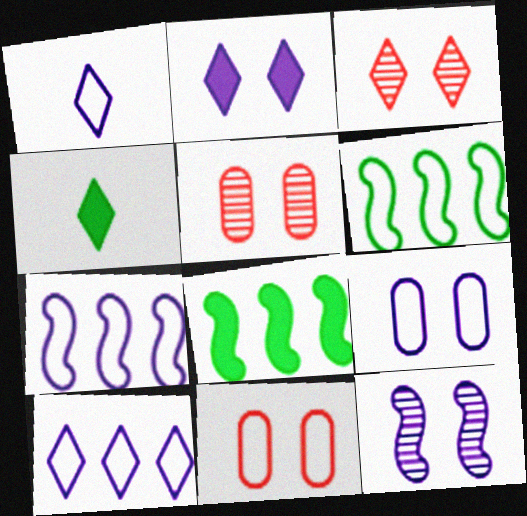[[1, 5, 8], 
[1, 6, 11], 
[1, 7, 9], 
[2, 9, 12], 
[3, 4, 10], 
[4, 5, 7]]